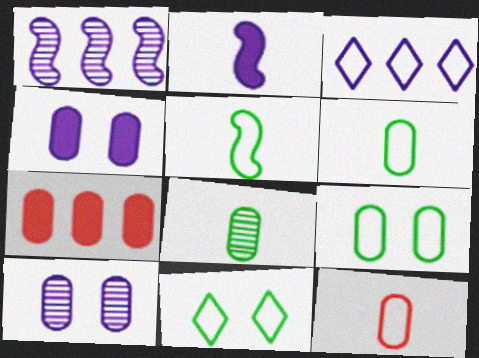[[2, 3, 10], 
[6, 7, 10]]